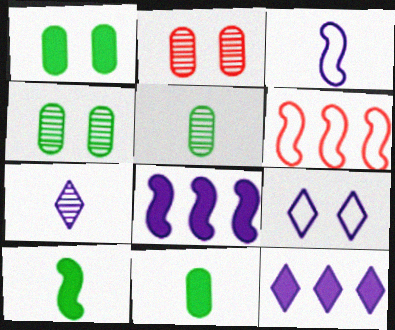[[1, 6, 7], 
[7, 9, 12]]